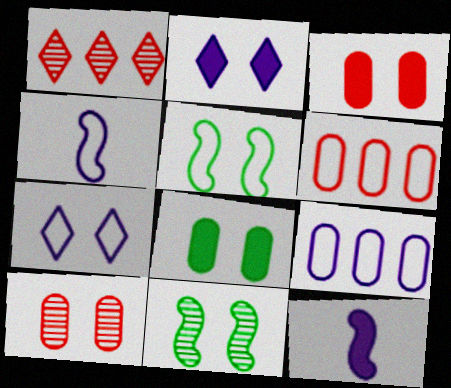[[1, 4, 8], 
[2, 5, 10], 
[3, 7, 11], 
[4, 7, 9]]